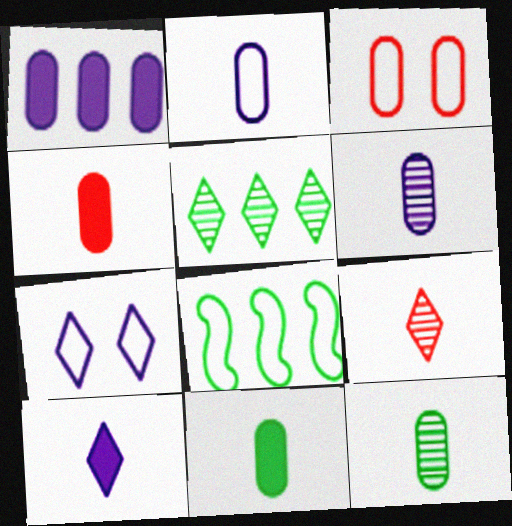[[1, 3, 12], 
[2, 4, 12]]